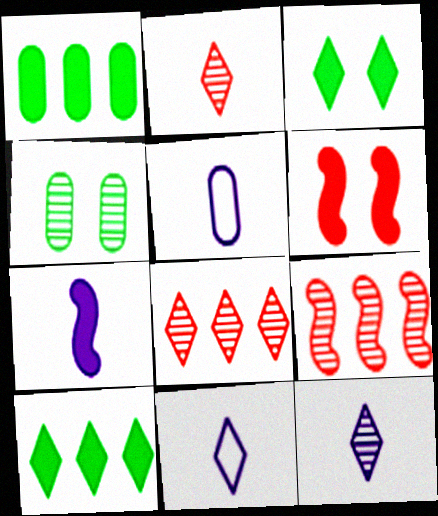[[3, 5, 9], 
[3, 8, 11], 
[4, 9, 12], 
[5, 7, 12]]